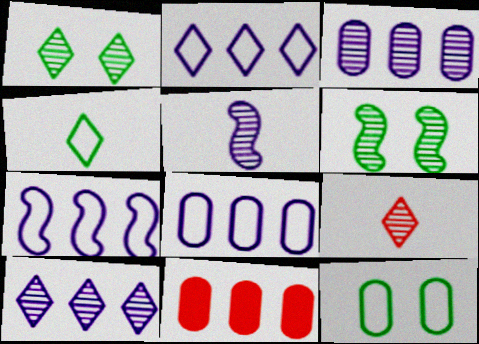[[1, 9, 10], 
[2, 7, 8], 
[3, 6, 9]]